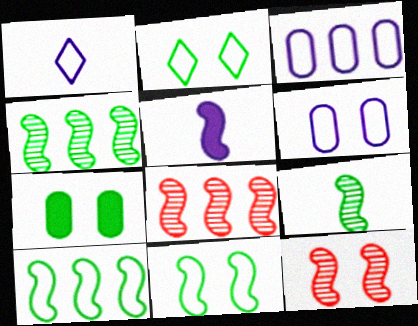[[1, 7, 8], 
[5, 8, 11], 
[5, 10, 12]]